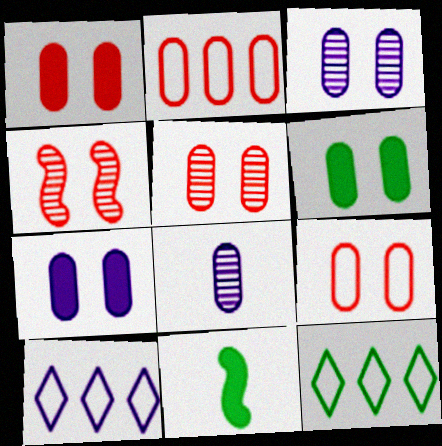[[1, 5, 9], 
[1, 6, 7], 
[2, 6, 8], 
[3, 6, 9], 
[5, 10, 11]]